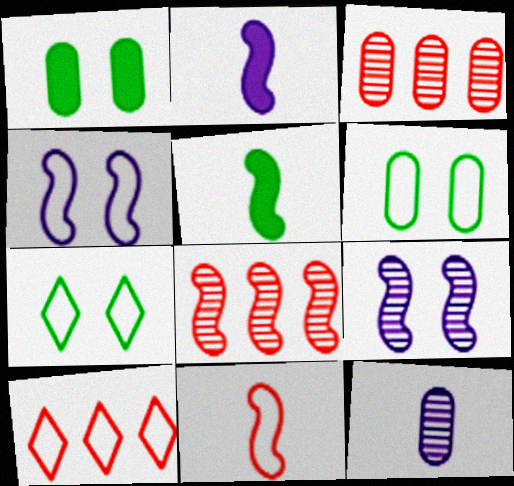[[2, 3, 7], 
[4, 5, 8]]